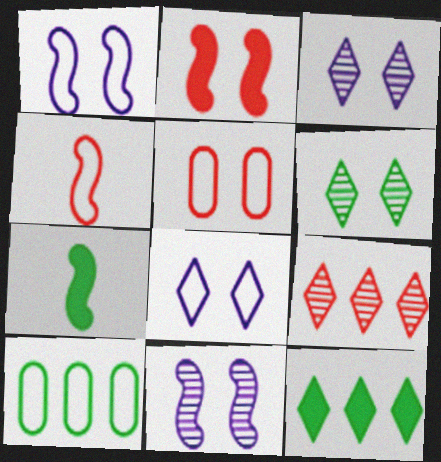[[4, 8, 10], 
[6, 7, 10]]